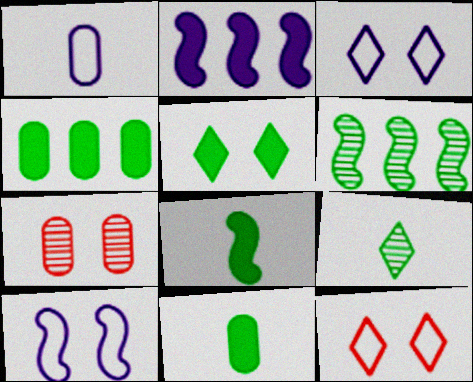[[1, 4, 7], 
[4, 5, 8], 
[5, 7, 10]]